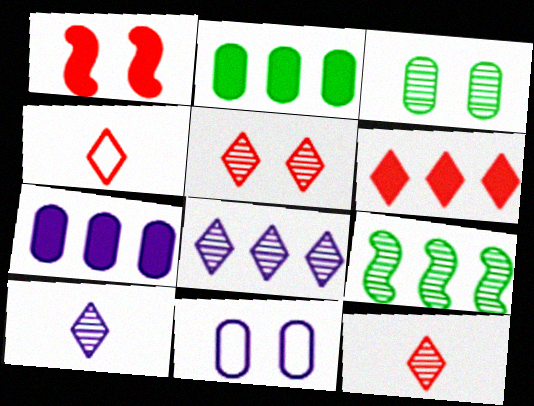[[4, 5, 6]]